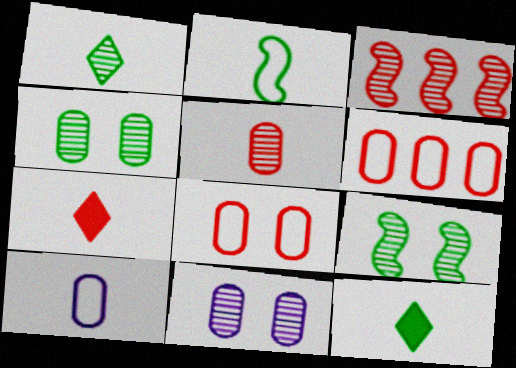[[1, 3, 11], 
[3, 7, 8]]